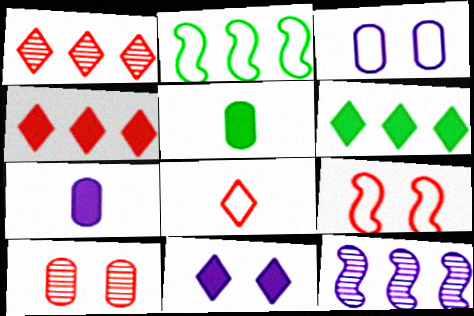[[2, 3, 8]]